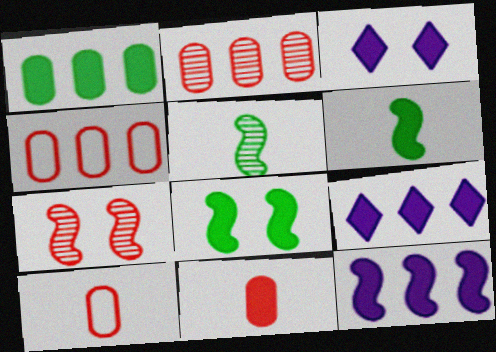[[3, 4, 5], 
[8, 9, 11]]